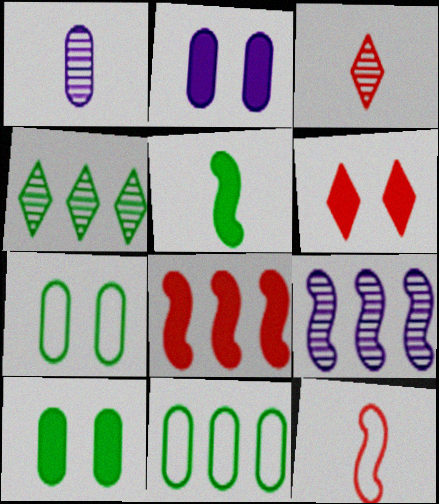[[2, 4, 12], 
[4, 5, 7]]